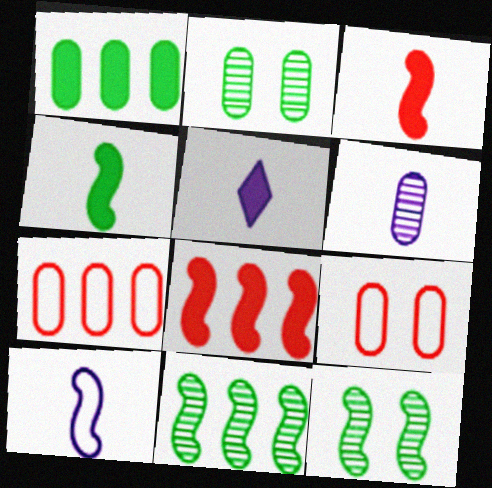[[1, 6, 9], 
[5, 6, 10], 
[5, 7, 12], 
[5, 9, 11], 
[8, 10, 12]]